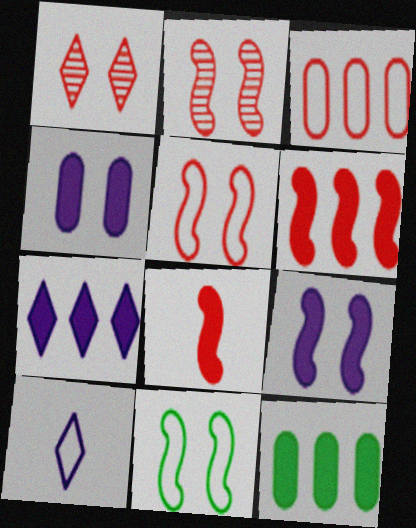[[1, 3, 8], 
[1, 4, 11], 
[2, 9, 11], 
[2, 10, 12], 
[3, 10, 11], 
[6, 7, 12]]